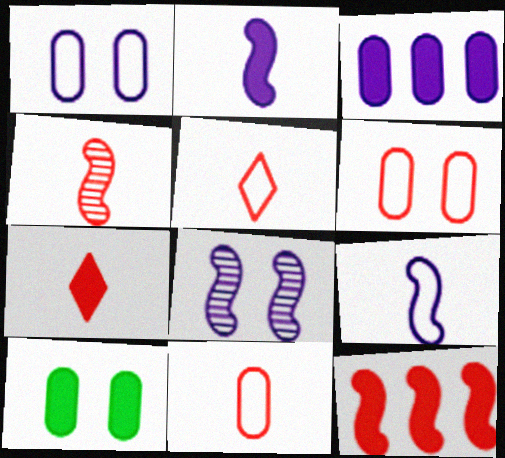[[4, 7, 11]]